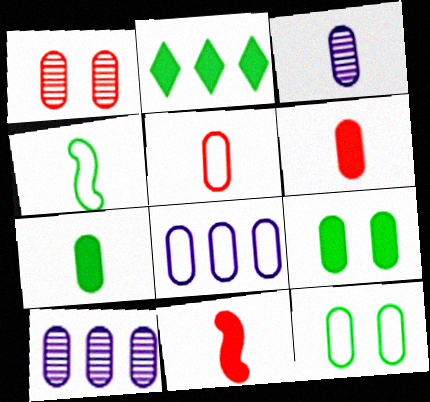[[1, 7, 8], 
[3, 5, 7], 
[5, 8, 12], 
[5, 9, 10], 
[6, 10, 12]]